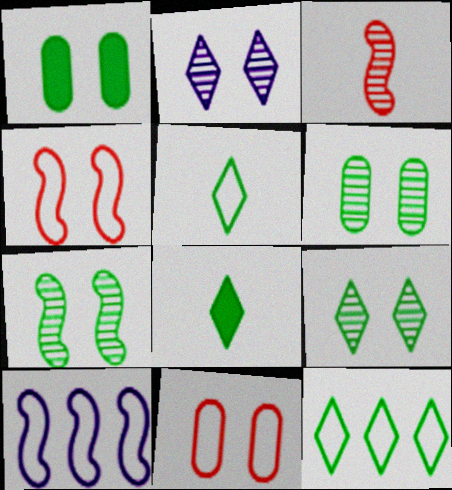[[1, 2, 4], 
[5, 10, 11], 
[6, 7, 9], 
[8, 9, 12]]